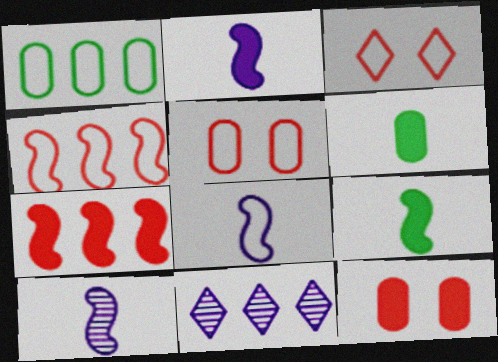[[1, 3, 8], 
[1, 7, 11], 
[2, 8, 10], 
[5, 9, 11]]